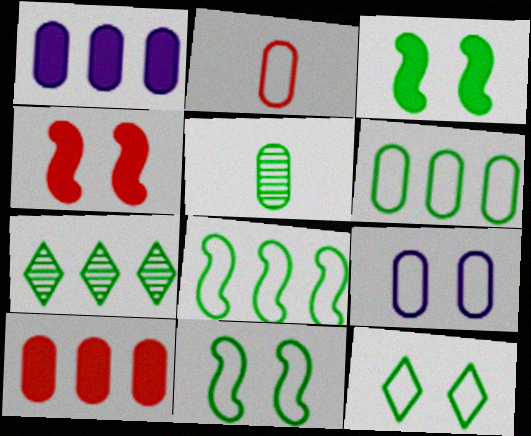[[2, 6, 9], 
[5, 9, 10]]